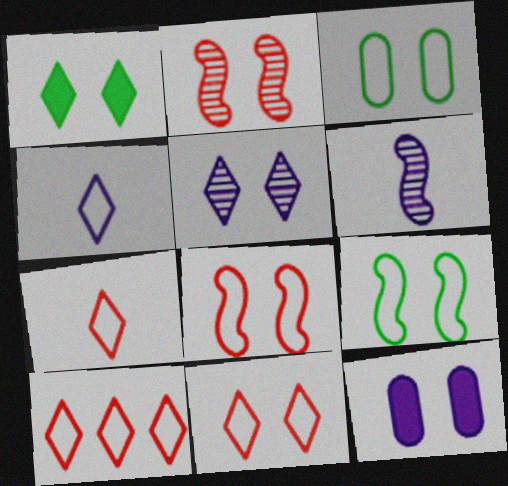[[1, 5, 11], 
[7, 10, 11]]